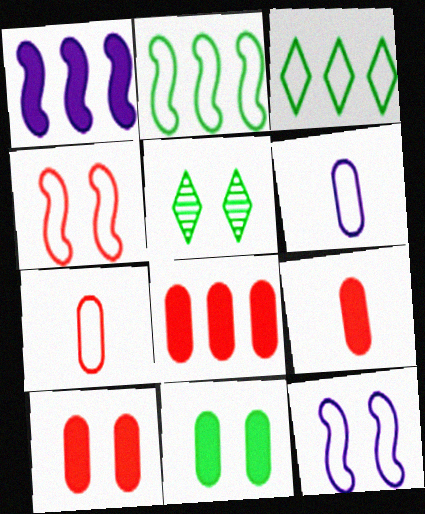[[1, 5, 7], 
[3, 4, 6], 
[3, 7, 12], 
[5, 10, 12], 
[8, 9, 10]]